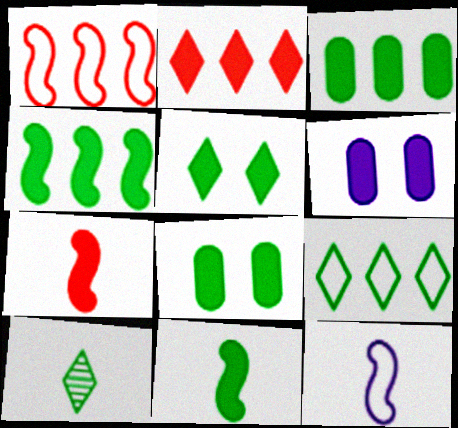[[1, 6, 10], 
[2, 6, 11], 
[3, 5, 11], 
[5, 9, 10]]